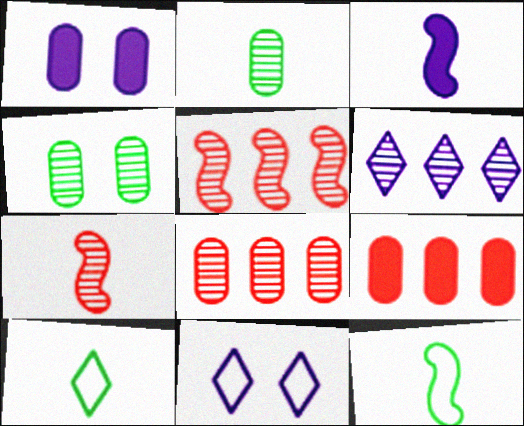[[1, 5, 10], 
[3, 7, 12], 
[4, 6, 7]]